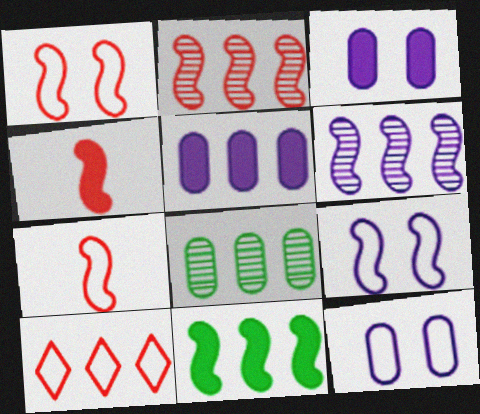[[1, 2, 4]]